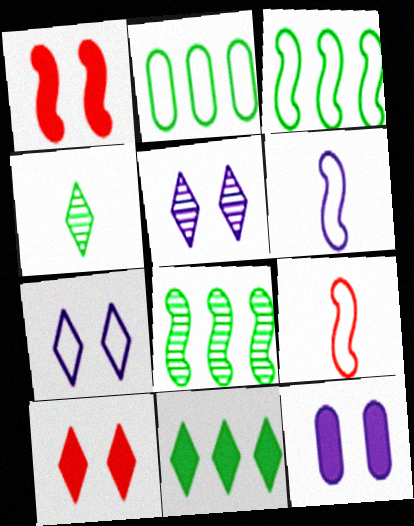[[1, 6, 8], 
[2, 7, 9], 
[2, 8, 11]]